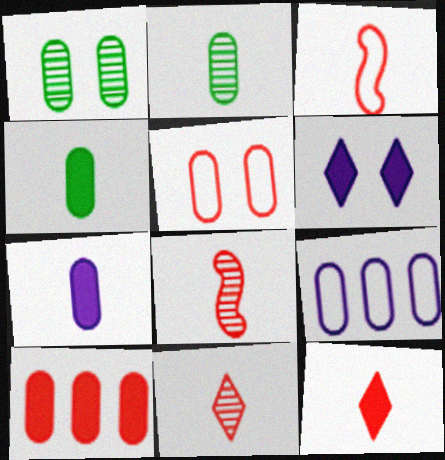[]